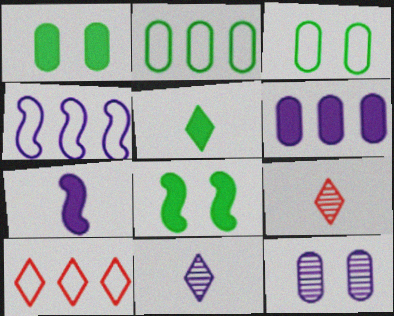[[1, 4, 9], 
[2, 4, 10]]